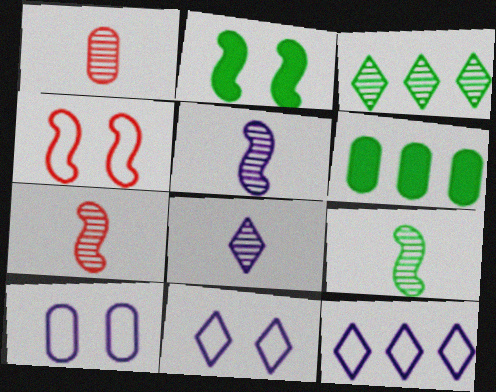[[1, 2, 12], 
[1, 6, 10], 
[1, 8, 9], 
[4, 6, 8], 
[5, 7, 9], 
[6, 7, 11]]